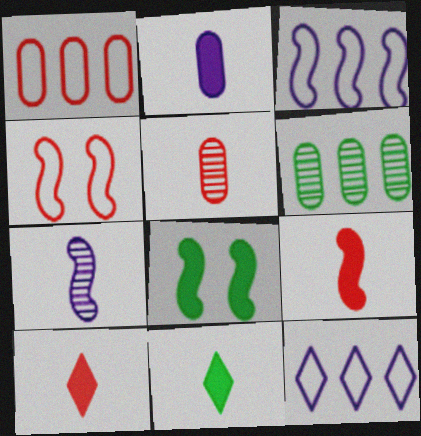[[2, 9, 11], 
[5, 8, 12]]